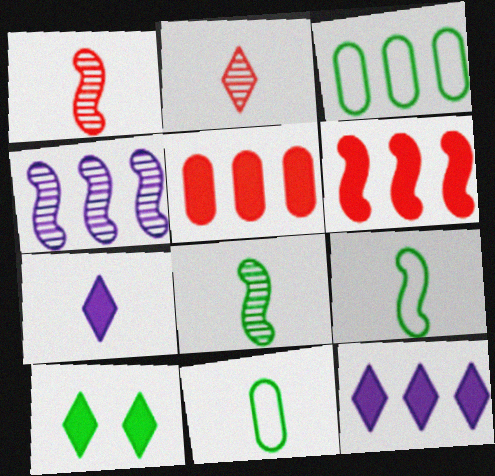[[1, 7, 11], 
[3, 8, 10]]